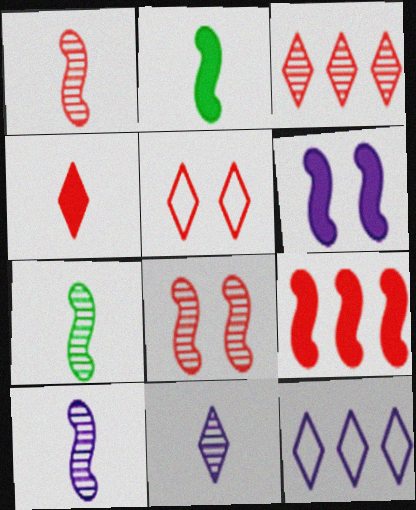[[1, 7, 10], 
[2, 6, 9], 
[3, 4, 5]]